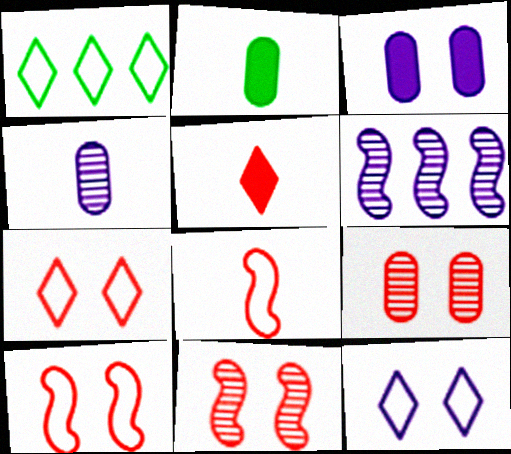[[2, 6, 7]]